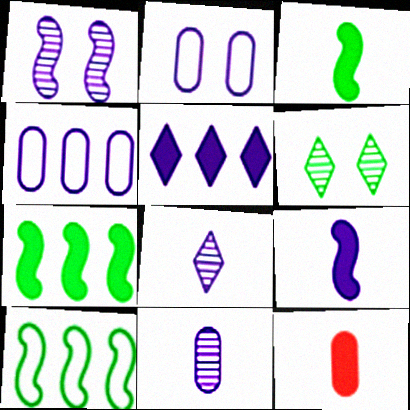[]